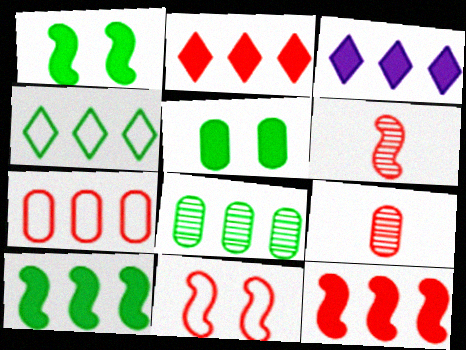[[2, 9, 11], 
[4, 8, 10], 
[6, 11, 12]]